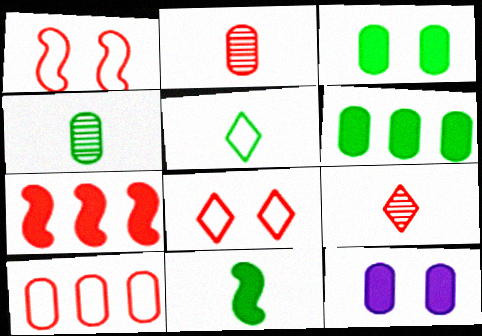[[2, 7, 8], 
[4, 5, 11], 
[4, 10, 12]]